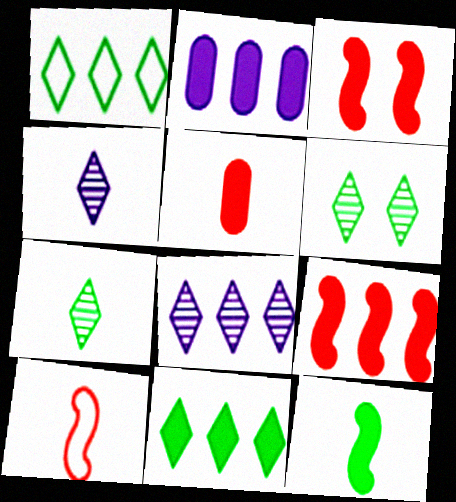[[2, 6, 10], 
[2, 9, 11]]